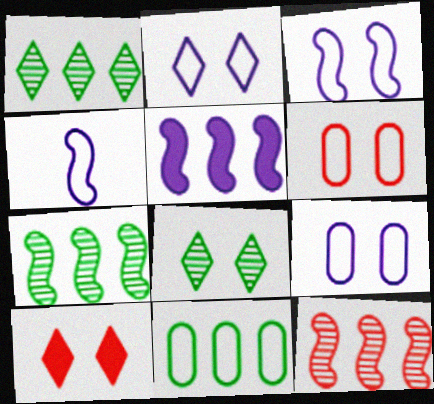[[2, 3, 9], 
[2, 8, 10]]